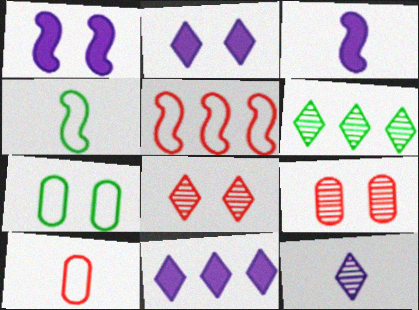[[1, 6, 10], 
[1, 7, 8], 
[4, 9, 11], 
[6, 8, 12]]